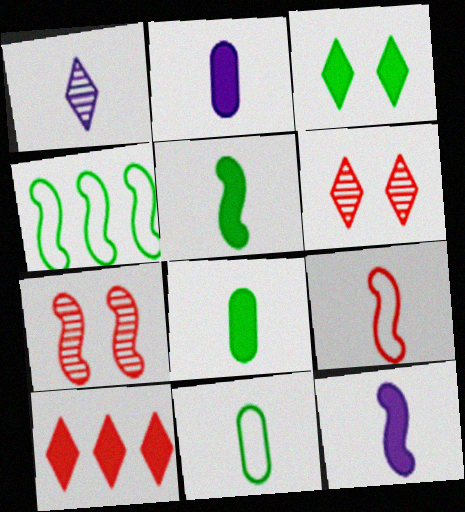[[1, 8, 9], 
[2, 4, 6], 
[4, 7, 12]]